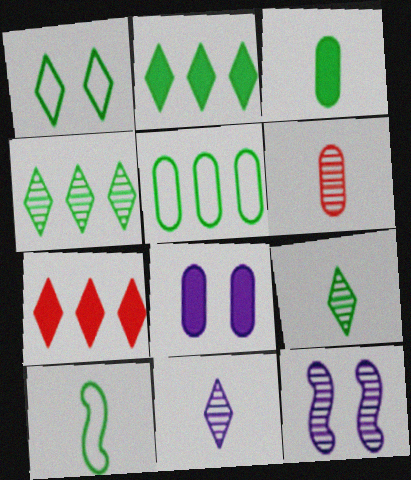[[1, 2, 9], 
[1, 5, 10], 
[1, 7, 11], 
[3, 9, 10], 
[4, 6, 12], 
[5, 6, 8]]